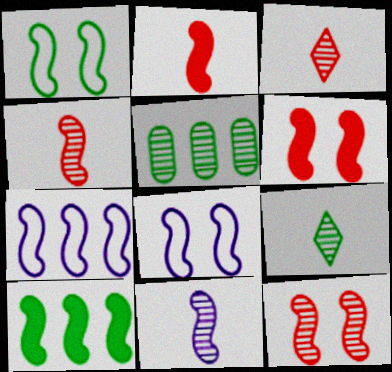[[4, 8, 10]]